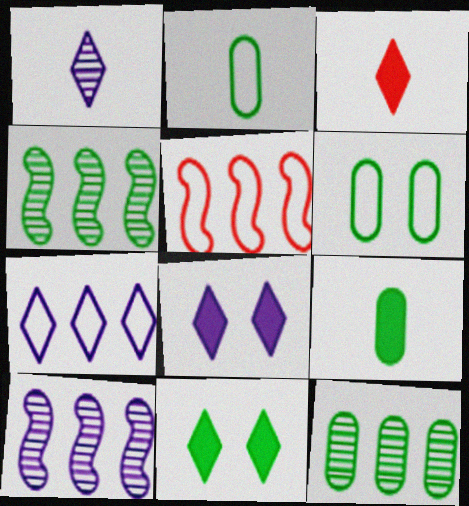[[1, 7, 8], 
[2, 4, 11], 
[3, 6, 10], 
[6, 9, 12]]